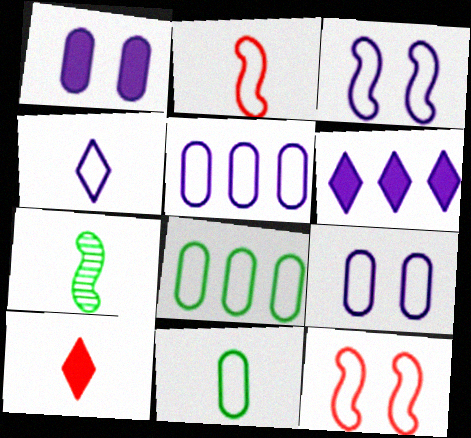[[2, 4, 11], 
[3, 4, 5], 
[4, 8, 12]]